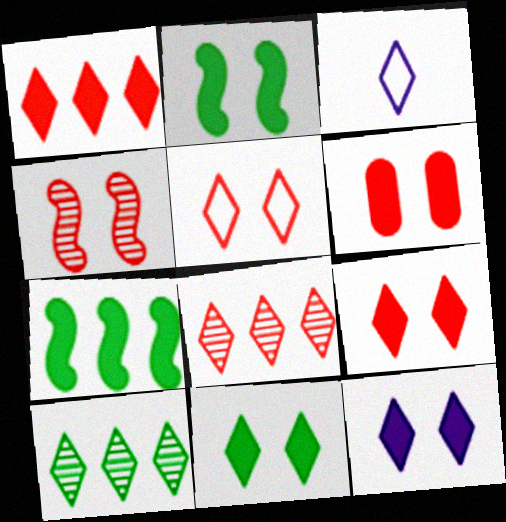[[2, 6, 12], 
[3, 8, 11], 
[3, 9, 10], 
[4, 5, 6], 
[9, 11, 12]]